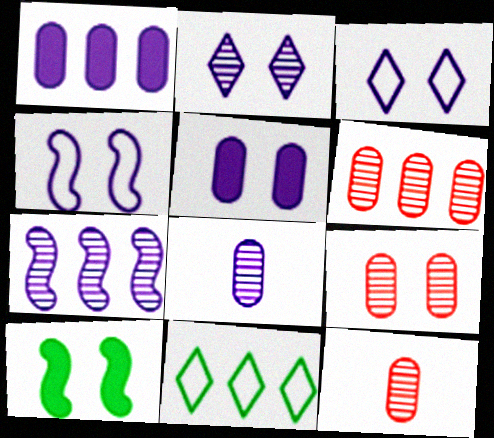[[2, 4, 5], 
[2, 7, 8], 
[3, 9, 10], 
[6, 9, 12]]